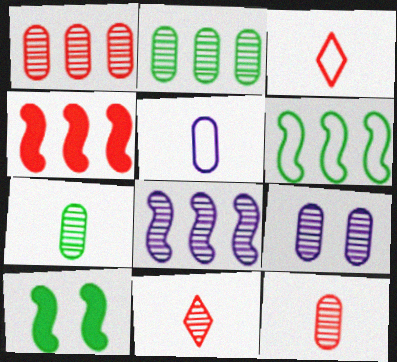[[1, 7, 9], 
[2, 9, 12], 
[4, 6, 8]]